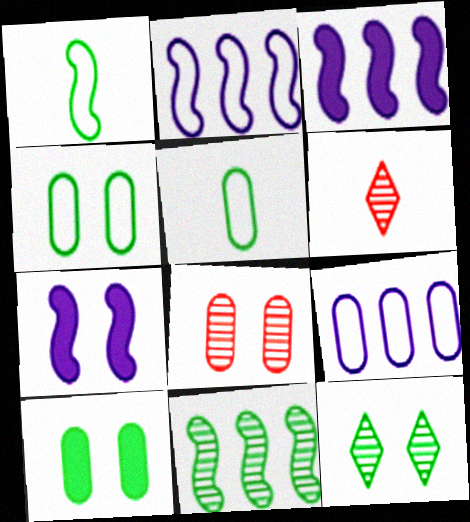[[2, 6, 10], 
[3, 4, 6]]